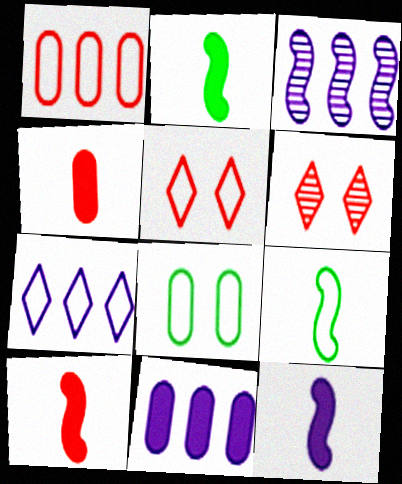[[1, 6, 10], 
[2, 10, 12], 
[3, 7, 11], 
[6, 9, 11]]